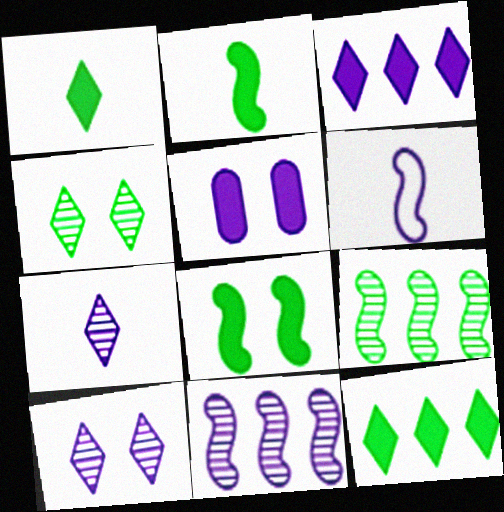[]